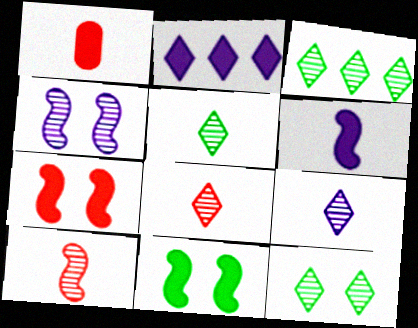[[1, 2, 11], 
[3, 5, 12], 
[5, 8, 9]]